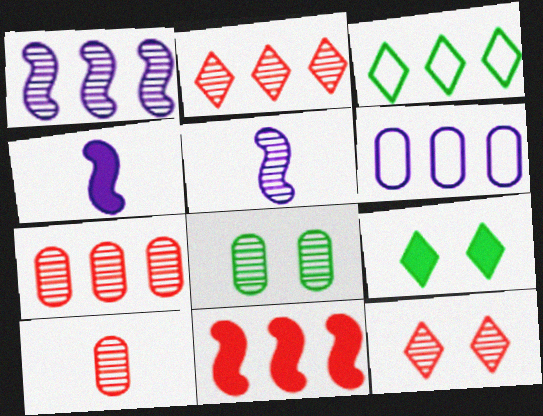[[2, 5, 8]]